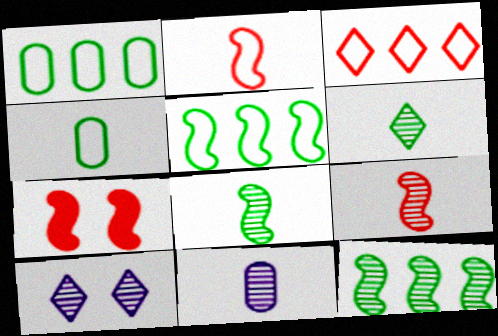[[6, 9, 11]]